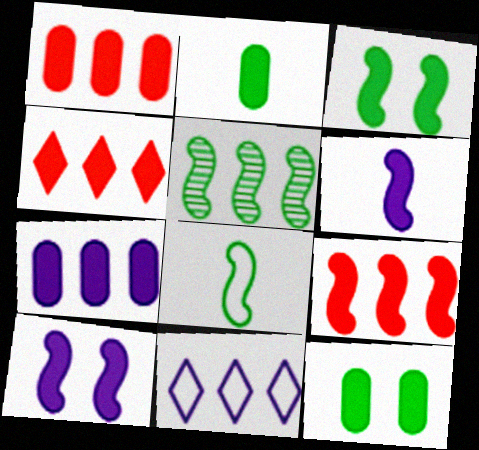[[1, 4, 9], 
[1, 5, 11], 
[2, 4, 10], 
[3, 5, 8], 
[3, 6, 9], 
[4, 6, 12]]